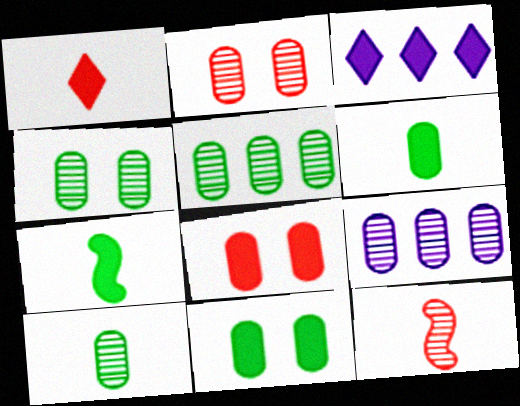[[2, 9, 10], 
[3, 7, 8], 
[4, 5, 10]]